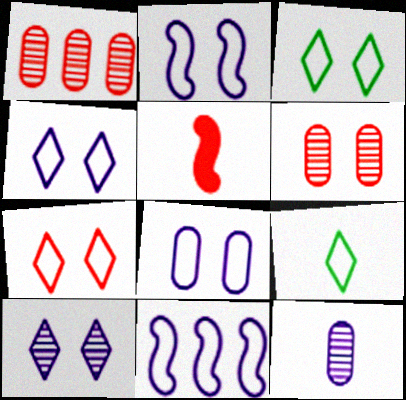[[1, 5, 7], 
[2, 4, 8], 
[3, 4, 7], 
[5, 9, 12]]